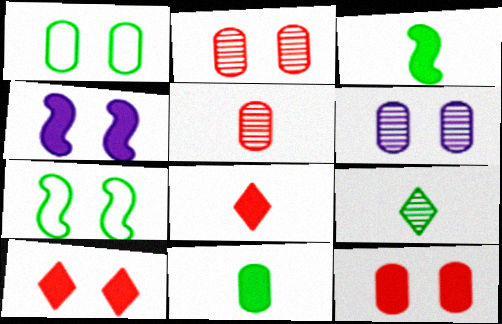[[1, 6, 12], 
[6, 7, 10]]